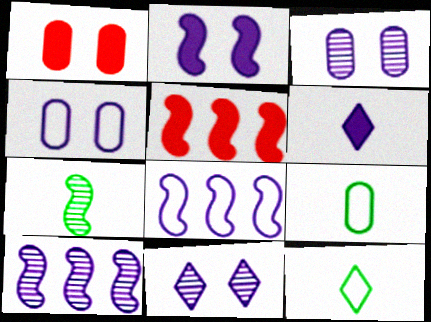[[1, 10, 12], 
[2, 4, 11], 
[3, 5, 12], 
[3, 6, 8], 
[4, 6, 10], 
[5, 9, 11]]